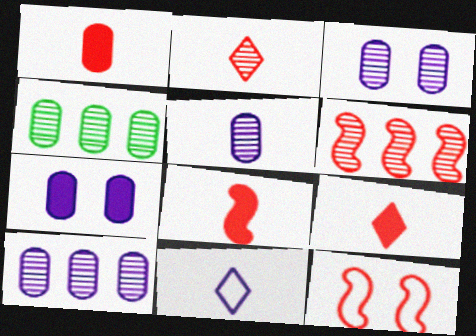[[1, 8, 9], 
[3, 5, 10], 
[6, 8, 12]]